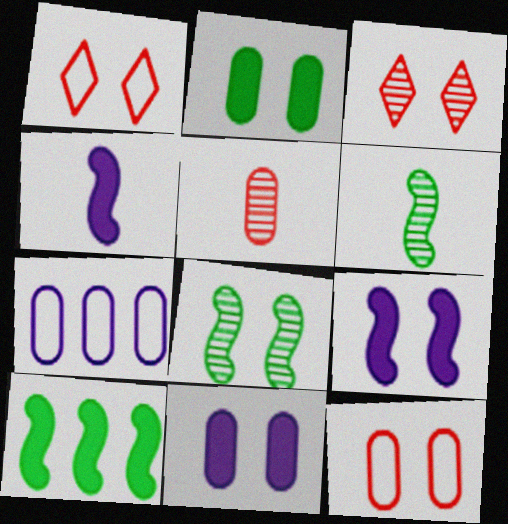[[1, 8, 11], 
[2, 5, 7]]